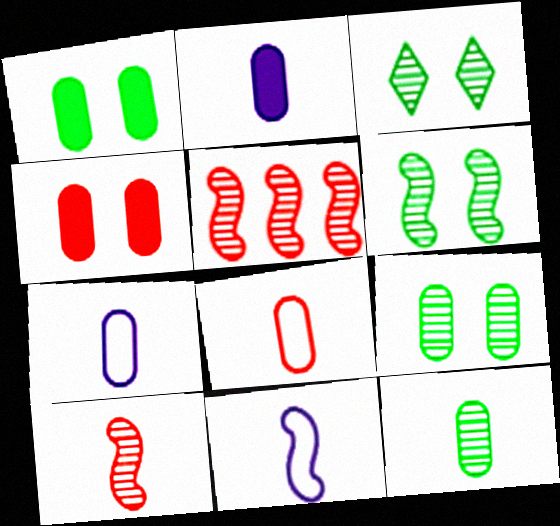[[2, 8, 12], 
[3, 6, 9]]